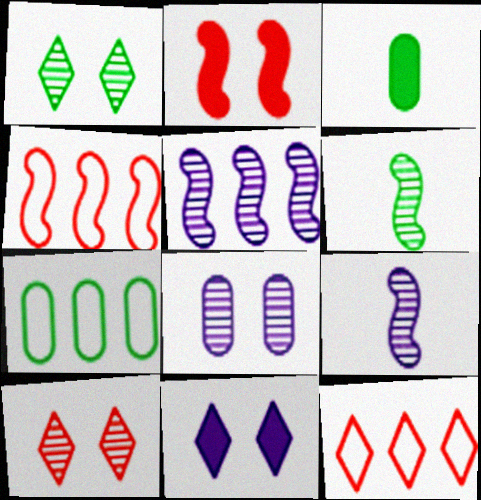[]